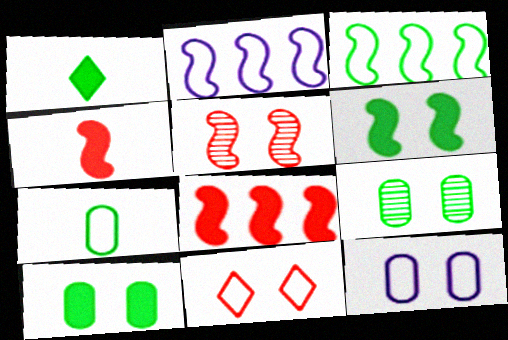[[1, 3, 9], 
[2, 7, 11]]